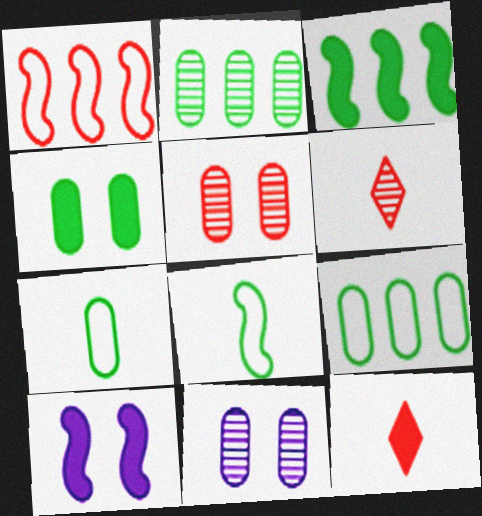[[1, 5, 12], 
[2, 4, 7], 
[6, 9, 10]]